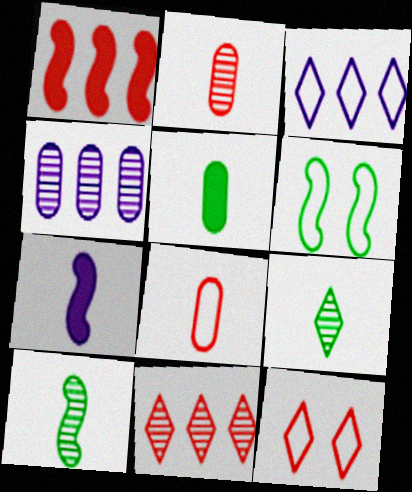[[1, 2, 12], 
[3, 6, 8], 
[7, 8, 9]]